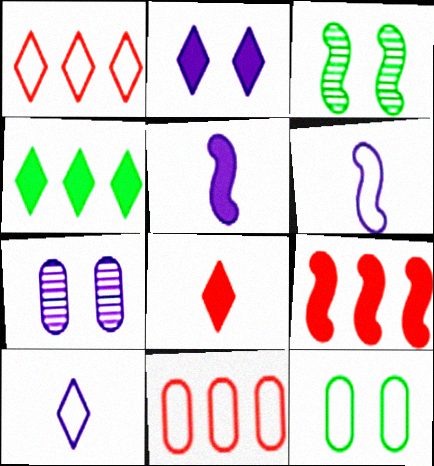[[1, 6, 12], 
[2, 4, 8], 
[3, 6, 9]]